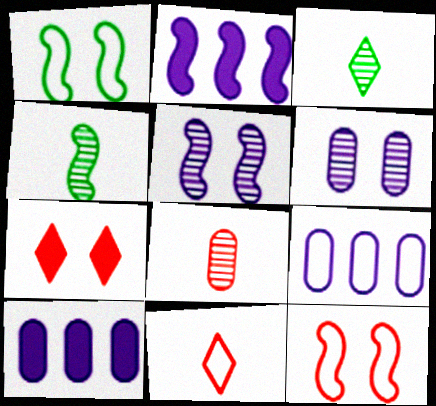[[1, 6, 7], 
[1, 9, 11], 
[2, 4, 12], 
[3, 10, 12], 
[4, 7, 9]]